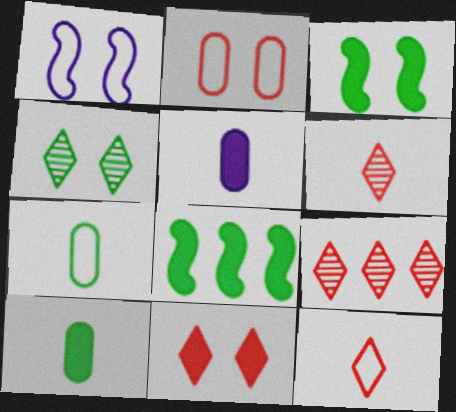[[1, 9, 10], 
[4, 7, 8], 
[5, 8, 11], 
[9, 11, 12]]